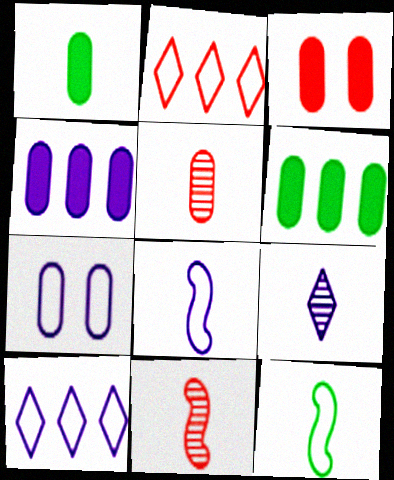[[1, 3, 4], 
[2, 3, 11], 
[2, 7, 12], 
[5, 6, 7], 
[7, 8, 10]]